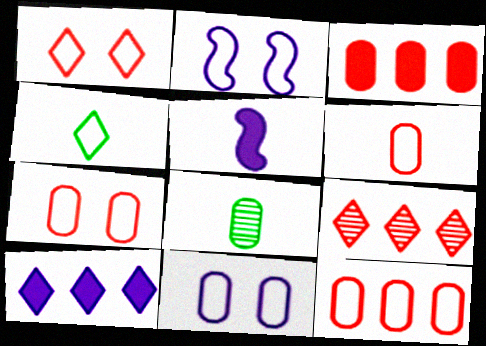[[2, 4, 12], 
[3, 8, 11], 
[6, 7, 12]]